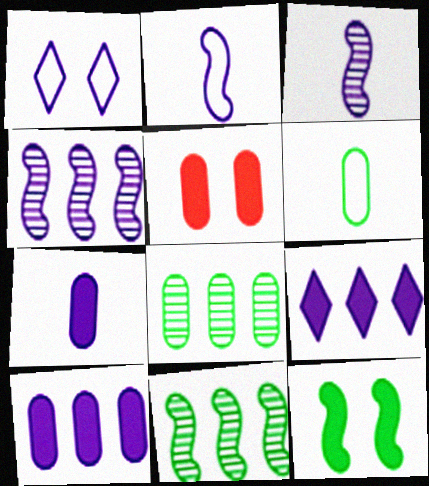[[1, 3, 10], 
[1, 4, 7]]